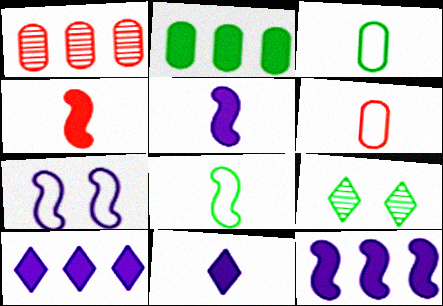[[2, 8, 9], 
[6, 9, 12]]